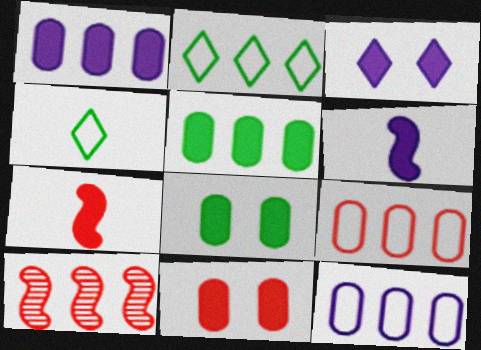[[1, 2, 10], 
[1, 3, 6], 
[3, 5, 7]]